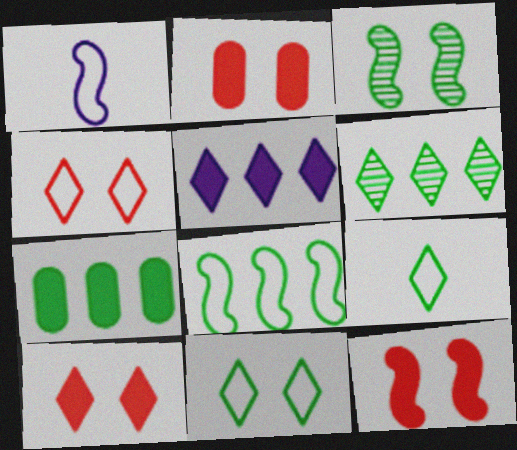[[1, 2, 6], 
[2, 10, 12], 
[3, 7, 9], 
[6, 7, 8]]